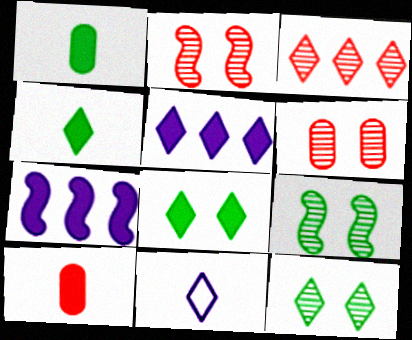[[3, 8, 11], 
[7, 8, 10]]